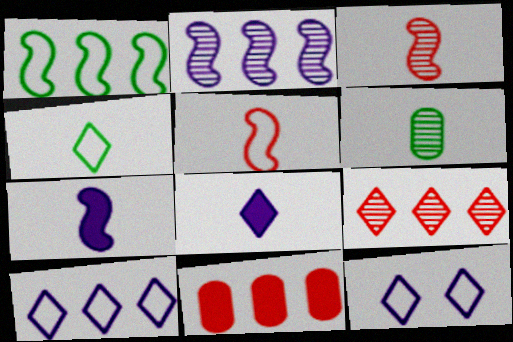[[5, 6, 8]]